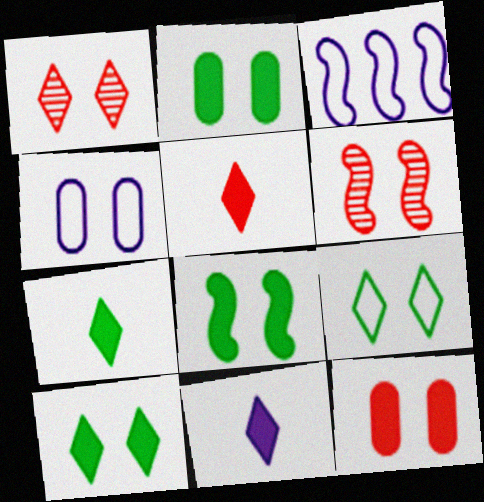[[1, 4, 8], 
[2, 8, 10], 
[4, 6, 10], 
[5, 7, 11]]